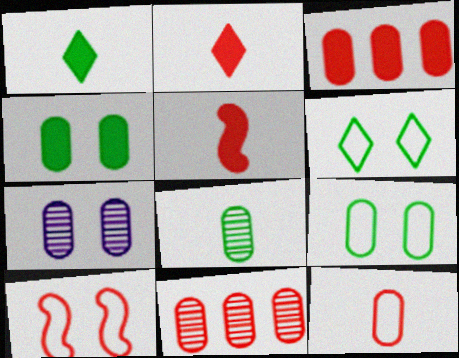[[2, 10, 11], 
[7, 8, 11]]